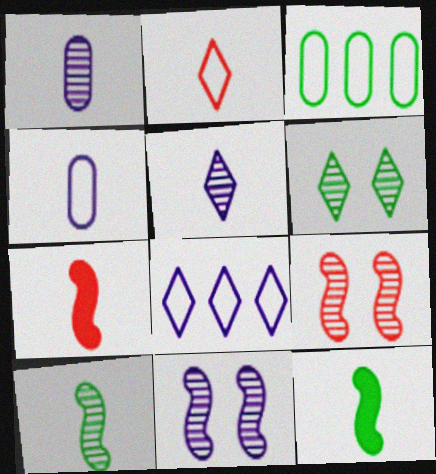[[1, 2, 12], 
[3, 6, 12]]